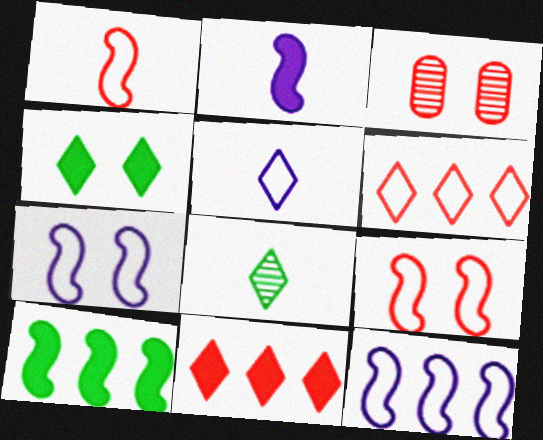[[1, 3, 11], 
[3, 4, 7], 
[3, 5, 10]]